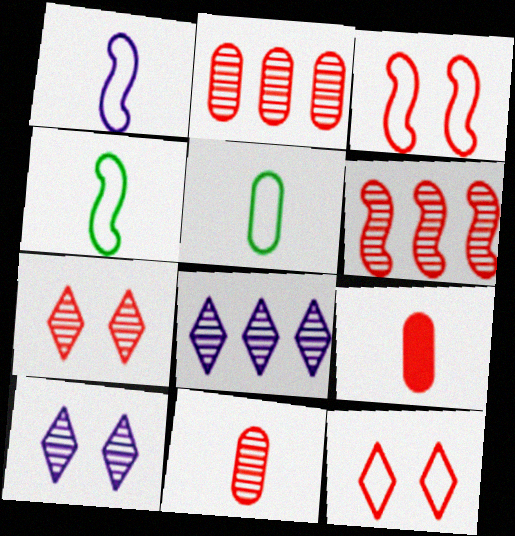[[6, 7, 11], 
[6, 9, 12]]